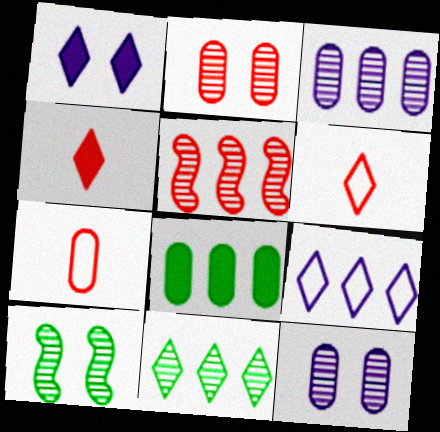[[1, 6, 11], 
[3, 5, 11], 
[5, 8, 9], 
[7, 8, 12]]